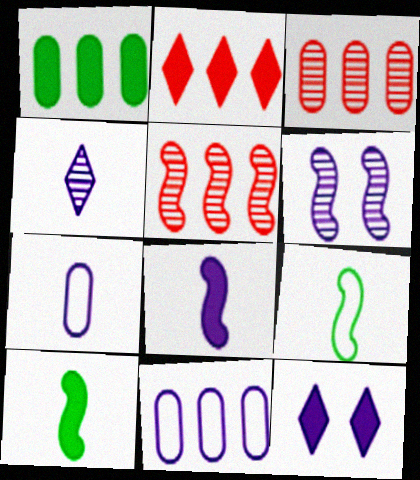[[1, 3, 11], 
[3, 9, 12], 
[4, 7, 8]]